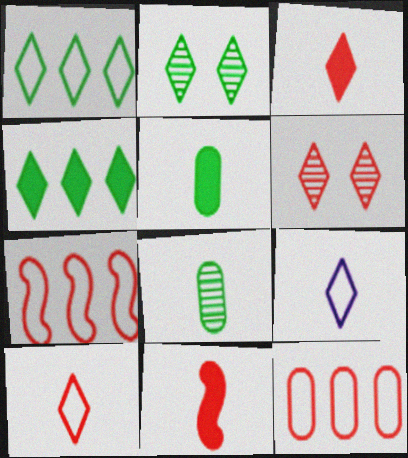[[4, 6, 9], 
[6, 11, 12], 
[8, 9, 11]]